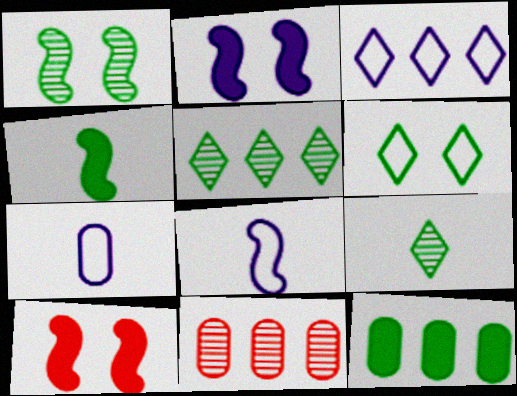[[5, 7, 10]]